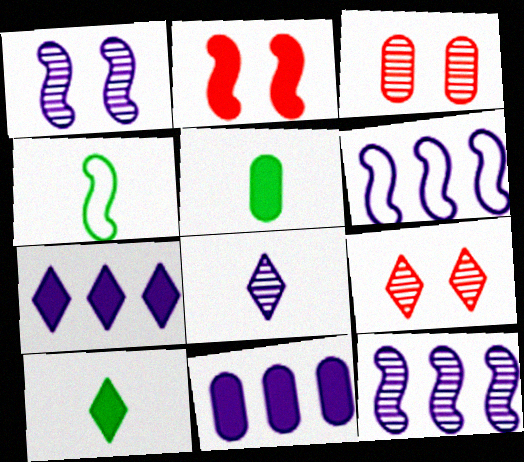[[2, 4, 12], 
[2, 5, 7], 
[2, 10, 11], 
[3, 4, 7], 
[3, 6, 10], 
[4, 9, 11], 
[5, 6, 9]]